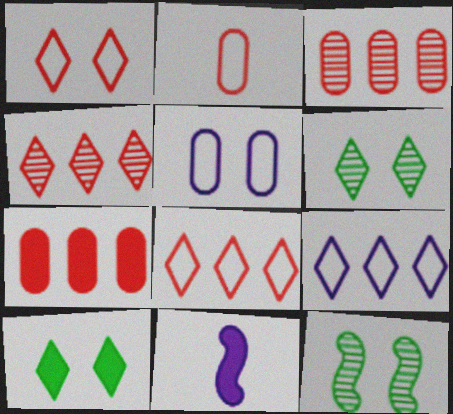[[7, 10, 11]]